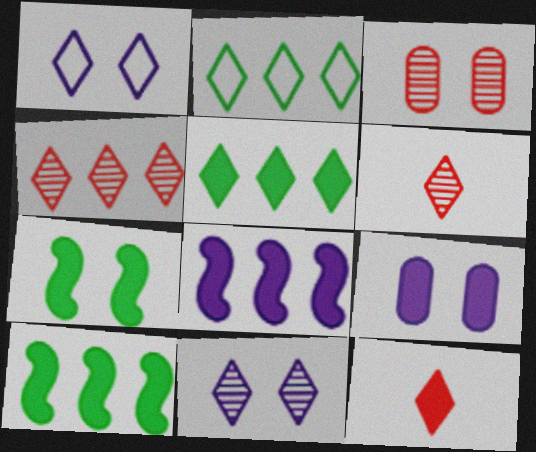[[1, 3, 7], 
[1, 5, 6], 
[2, 11, 12], 
[9, 10, 12]]